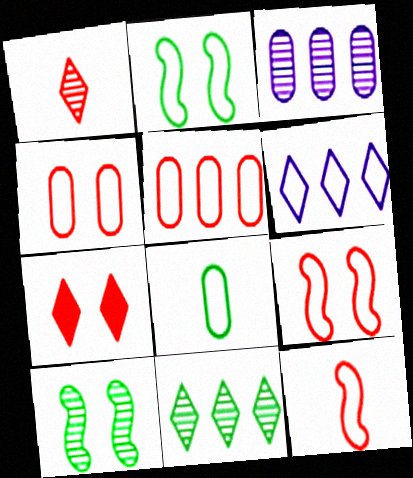[[1, 3, 10], 
[6, 8, 9]]